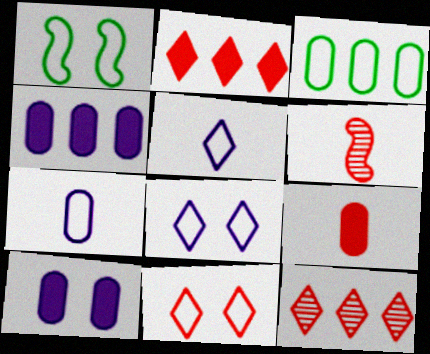[]